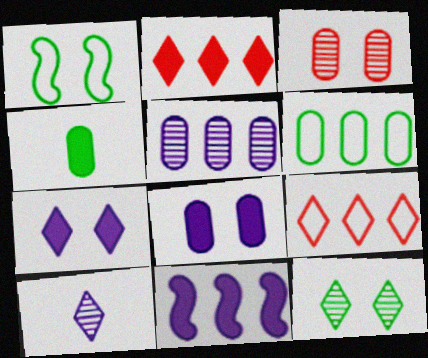[[1, 3, 7]]